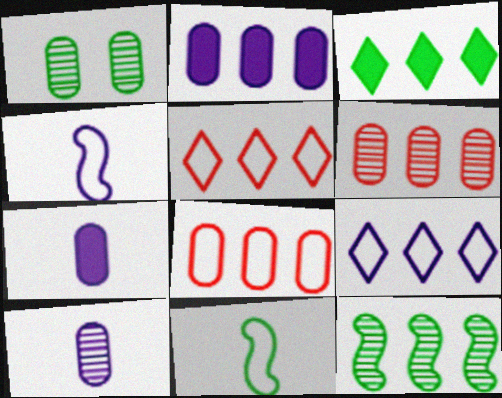[[1, 3, 11], 
[1, 6, 10], 
[1, 7, 8], 
[2, 5, 12]]